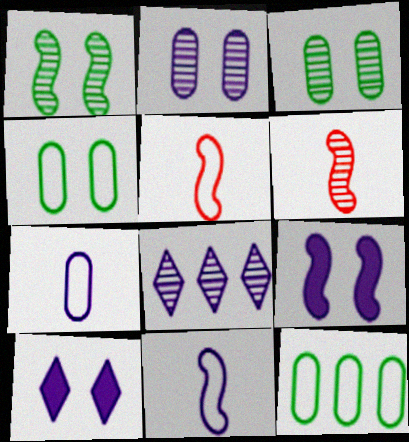[[3, 6, 8], 
[6, 10, 12], 
[7, 8, 9]]